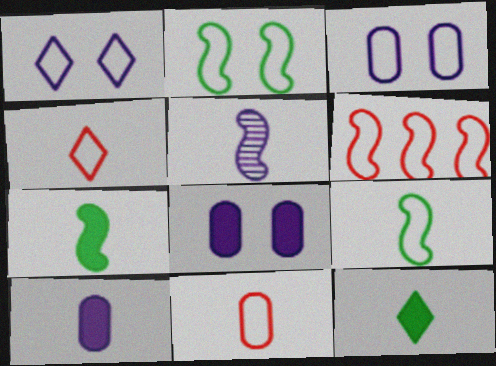[[5, 11, 12]]